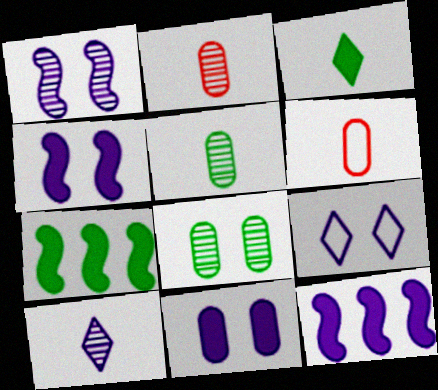[[1, 9, 11], 
[2, 7, 9]]